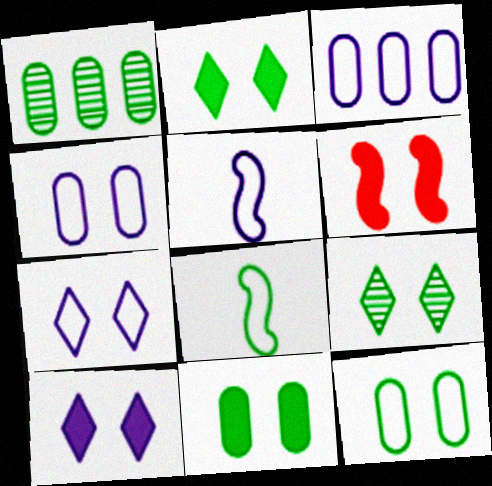[[1, 2, 8], 
[3, 5, 7], 
[4, 6, 9], 
[6, 10, 11]]